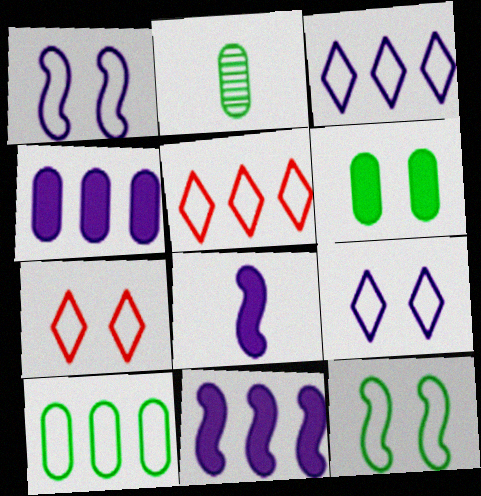[[2, 6, 10], 
[2, 7, 11]]